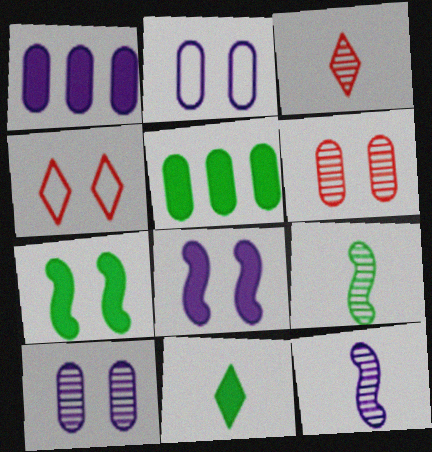[[1, 4, 9], 
[4, 5, 12], 
[4, 7, 10], 
[5, 7, 11]]